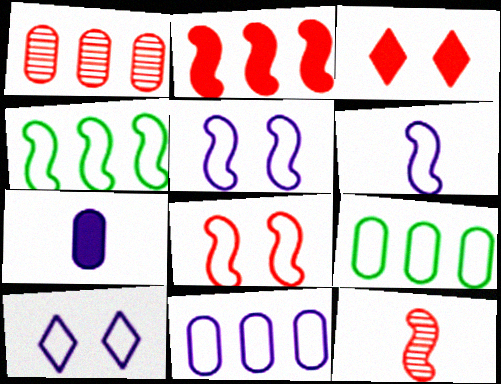[[2, 8, 12], 
[4, 6, 8], 
[6, 10, 11]]